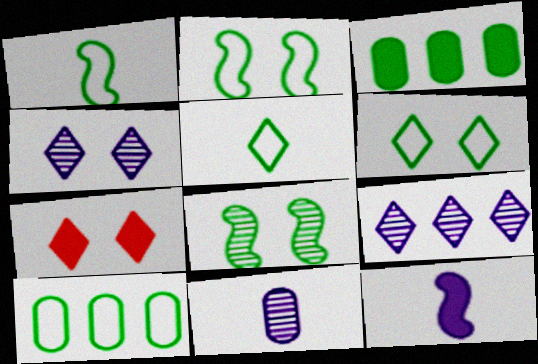[[1, 6, 10], 
[2, 5, 10], 
[3, 5, 8], 
[3, 7, 12], 
[4, 6, 7], 
[5, 7, 9]]